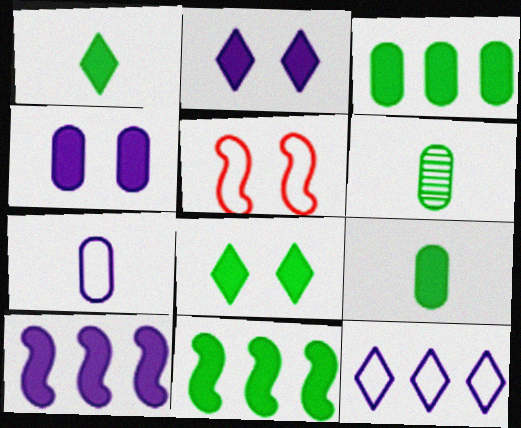[[8, 9, 11]]